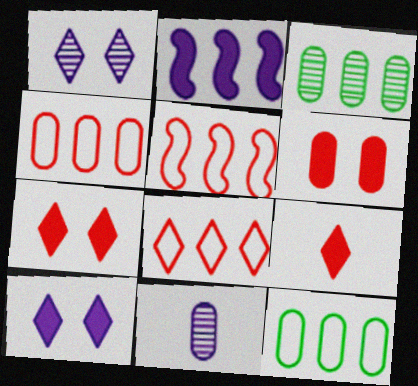[[2, 3, 8], 
[4, 5, 8], 
[6, 11, 12]]